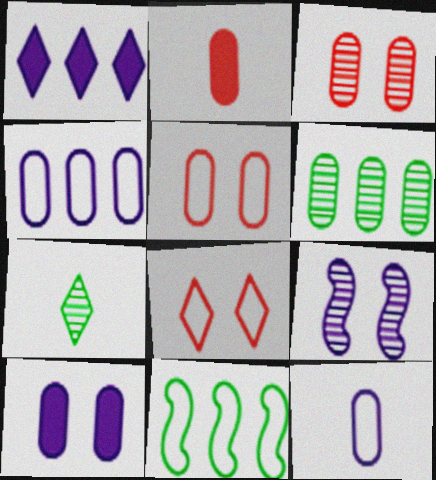[[1, 7, 8], 
[1, 9, 12], 
[8, 11, 12]]